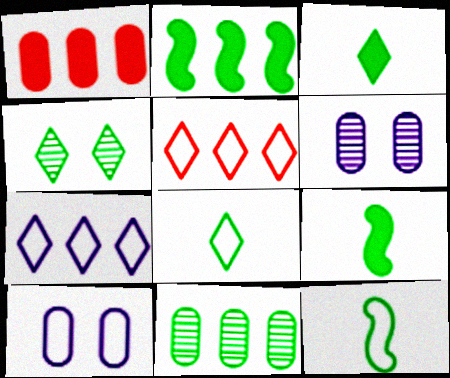[[5, 6, 9], 
[5, 10, 12]]